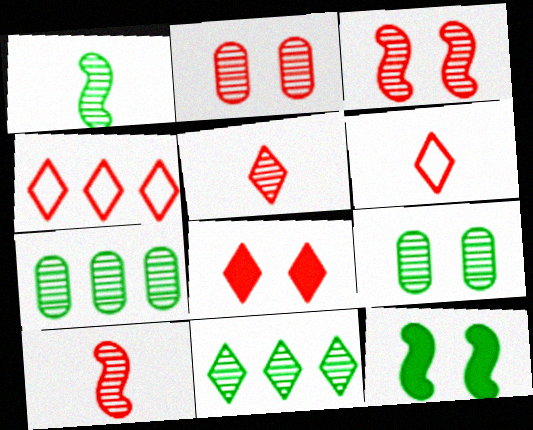[[1, 9, 11], 
[4, 5, 8]]